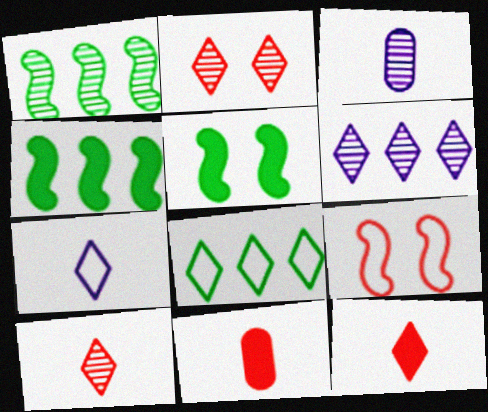[[1, 2, 3]]